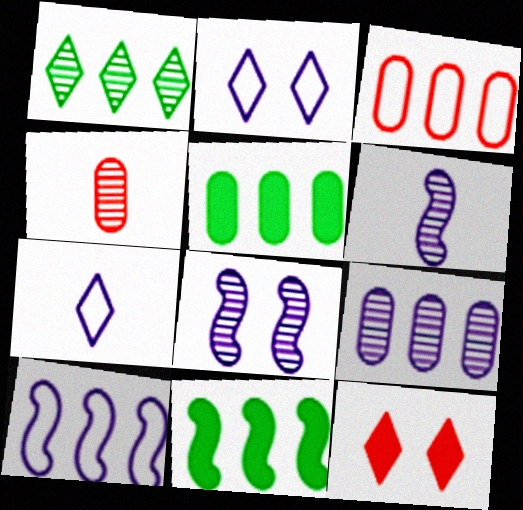[[1, 4, 8], 
[1, 7, 12], 
[2, 4, 11], 
[3, 5, 9]]